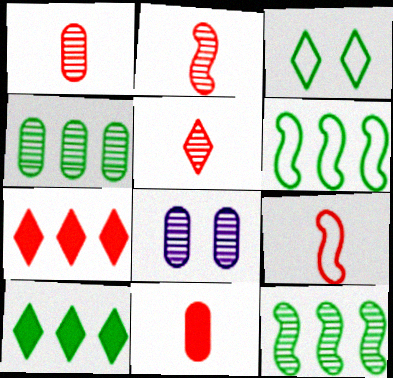[[1, 2, 5], 
[1, 4, 8], 
[4, 6, 10], 
[5, 8, 12], 
[5, 9, 11], 
[8, 9, 10]]